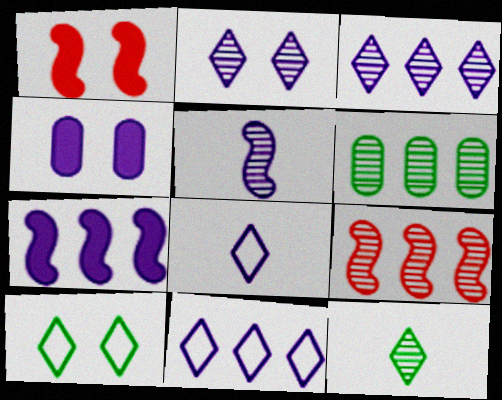[[1, 6, 8], 
[3, 6, 9], 
[4, 5, 11]]